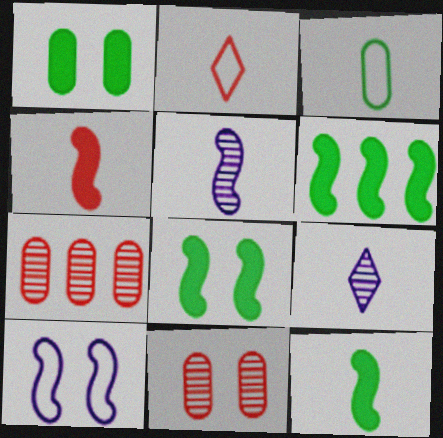[[3, 4, 9], 
[6, 8, 12]]